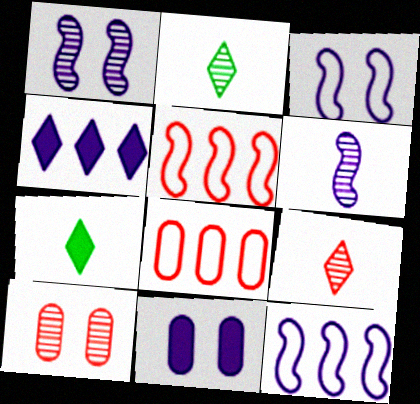[[1, 7, 8], 
[2, 5, 11], 
[7, 10, 12]]